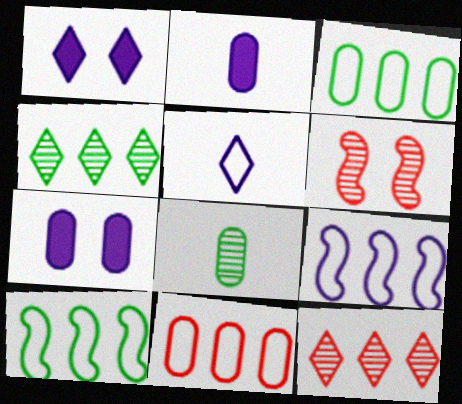[[7, 8, 11]]